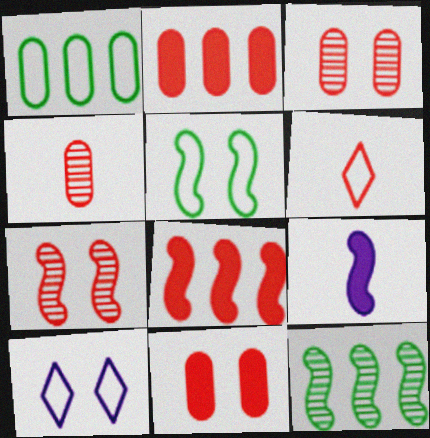[[2, 6, 7], 
[3, 6, 8]]